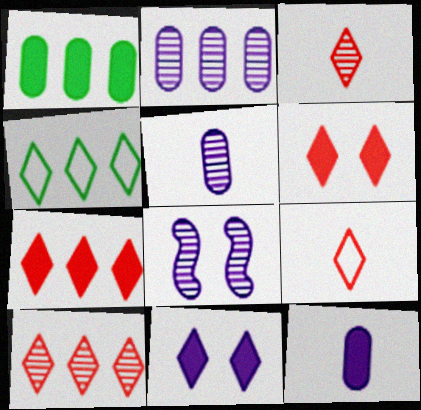[[1, 8, 9], 
[3, 4, 11], 
[6, 9, 10]]